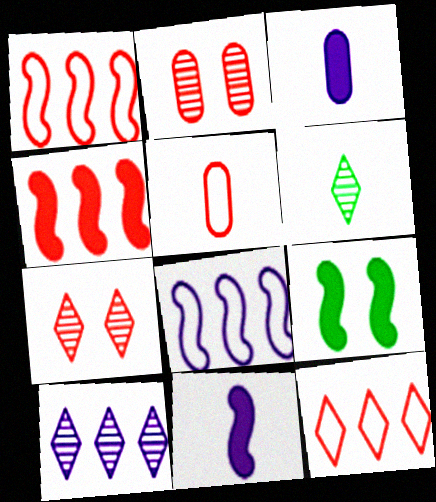[[4, 5, 7], 
[4, 9, 11], 
[5, 6, 11], 
[5, 9, 10], 
[6, 7, 10]]